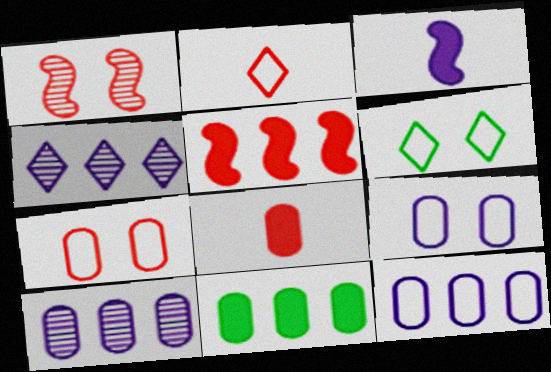[[3, 4, 9]]